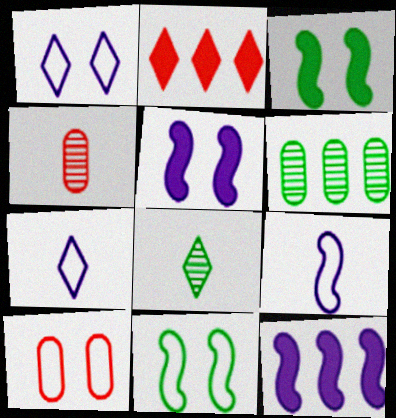[[1, 2, 8], 
[1, 10, 11], 
[8, 10, 12]]